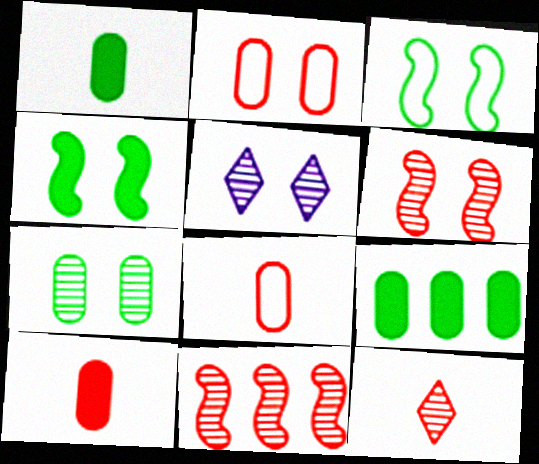[[2, 4, 5], 
[5, 6, 7]]